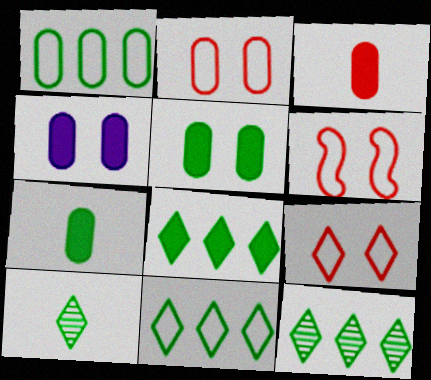[[2, 6, 9], 
[8, 11, 12]]